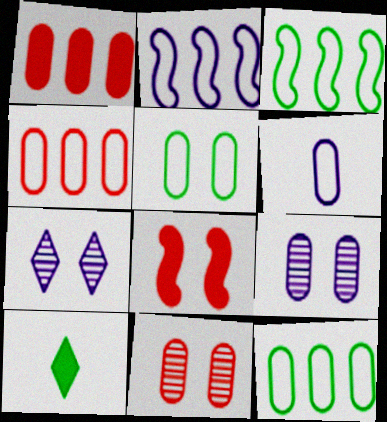[[2, 10, 11], 
[4, 5, 6], 
[5, 7, 8]]